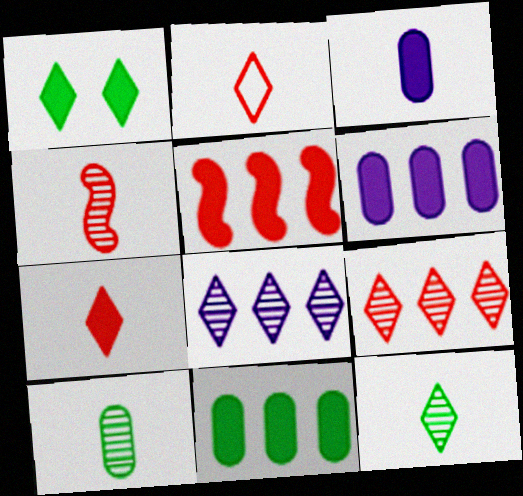[[1, 2, 8], 
[1, 3, 5]]